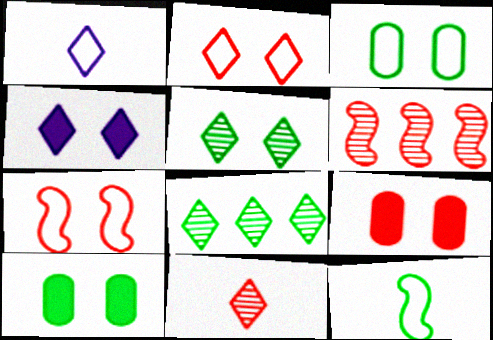[[1, 6, 10], 
[2, 4, 5], 
[8, 10, 12]]